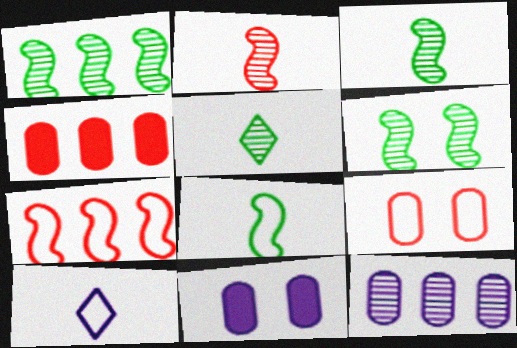[[1, 3, 6], 
[4, 6, 10], 
[5, 7, 11]]